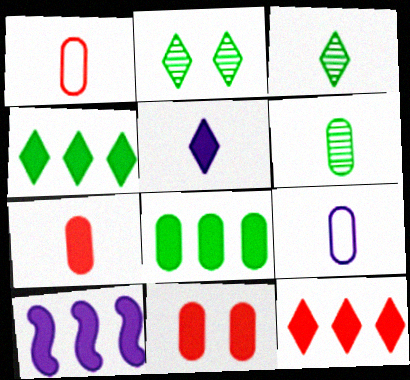[[1, 2, 10], 
[6, 7, 9], 
[8, 10, 12]]